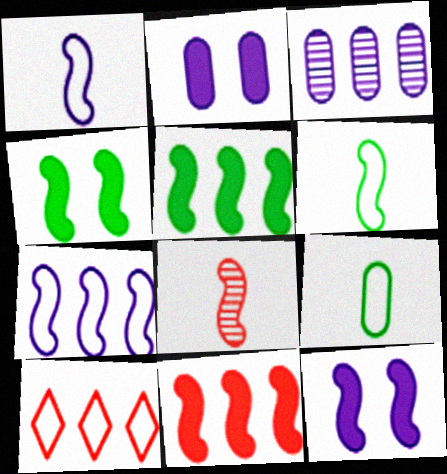[[3, 5, 10], 
[4, 7, 8]]